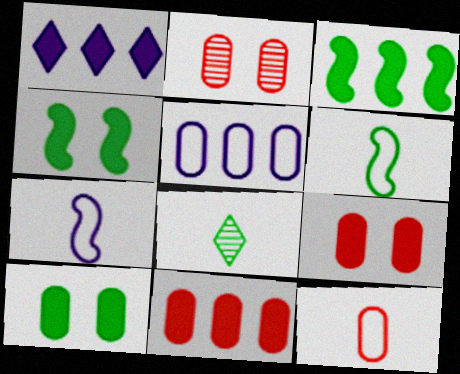[[1, 2, 6], 
[1, 3, 11], 
[2, 11, 12]]